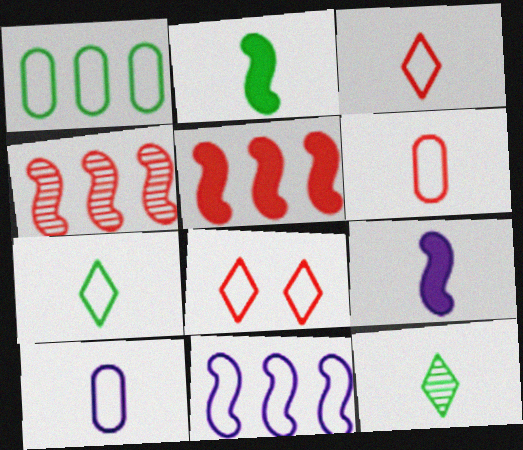[[6, 9, 12]]